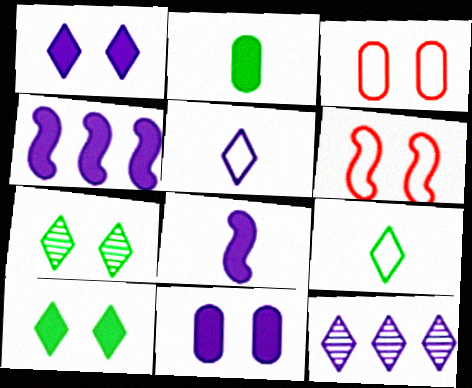[[1, 5, 12], 
[2, 6, 12], 
[6, 7, 11]]